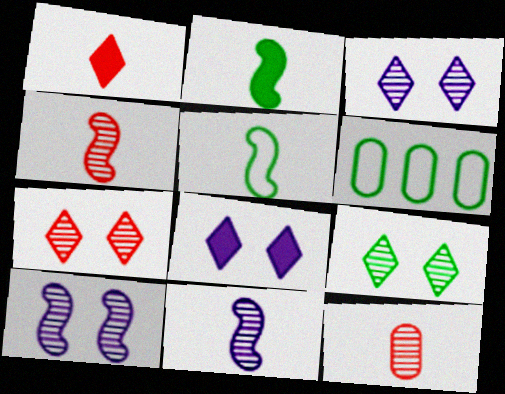[[1, 6, 10], 
[2, 6, 9], 
[3, 7, 9], 
[4, 6, 8]]